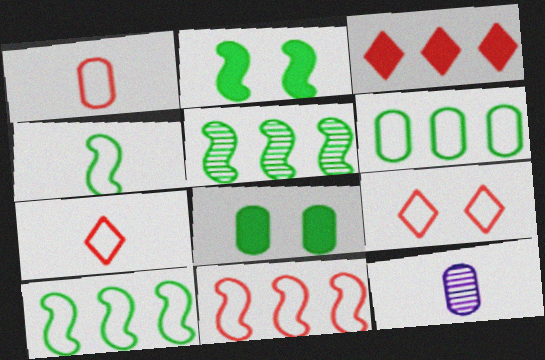[[1, 9, 11], 
[2, 4, 5]]